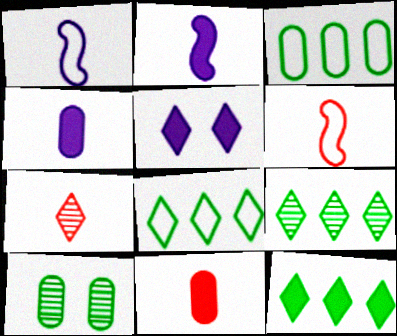[[5, 7, 8], 
[6, 7, 11], 
[8, 9, 12]]